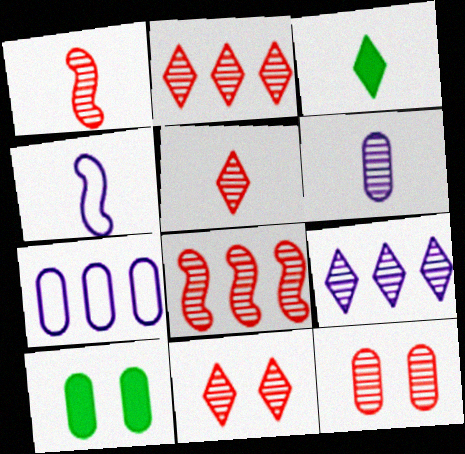[[1, 2, 12], 
[2, 4, 10], 
[2, 5, 11], 
[5, 8, 12]]